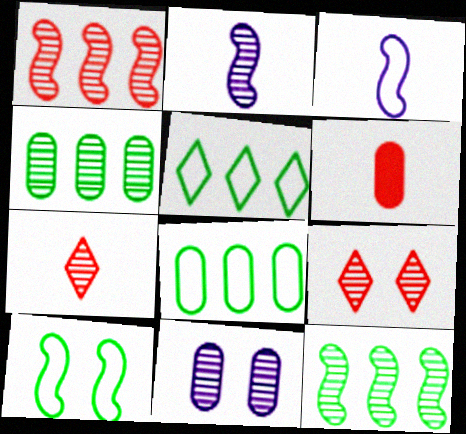[[2, 4, 9], 
[6, 8, 11], 
[7, 11, 12]]